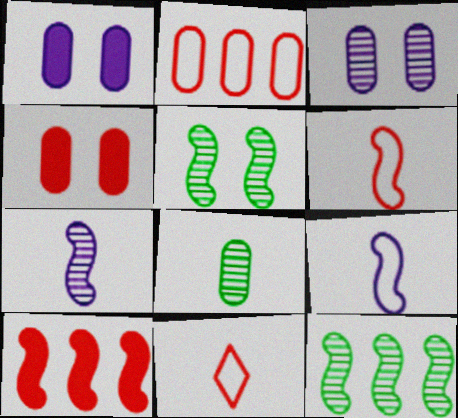[[1, 2, 8], 
[1, 11, 12], 
[5, 9, 10]]